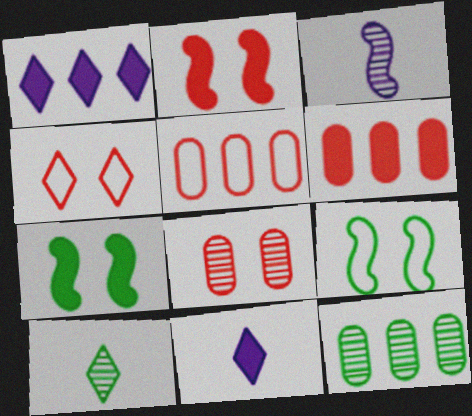[[1, 4, 10], 
[2, 4, 8], 
[6, 7, 11]]